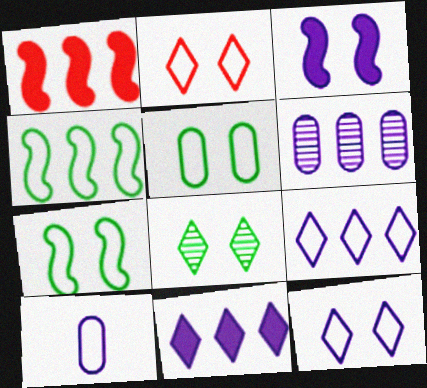[[1, 8, 10], 
[2, 4, 10]]